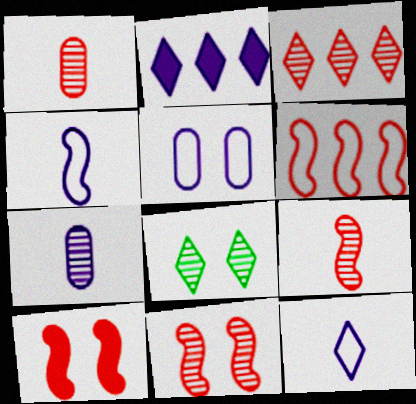[[1, 3, 11], 
[5, 8, 10], 
[6, 9, 10]]